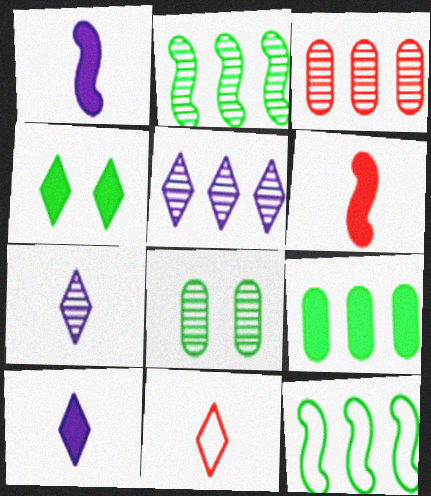[[2, 3, 5], 
[4, 5, 11]]